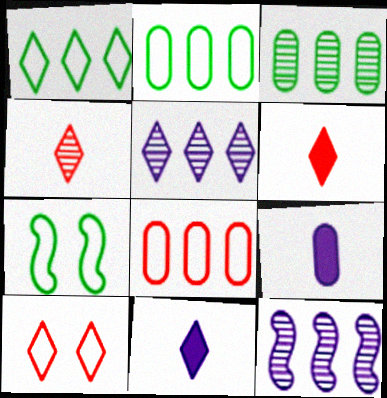[]